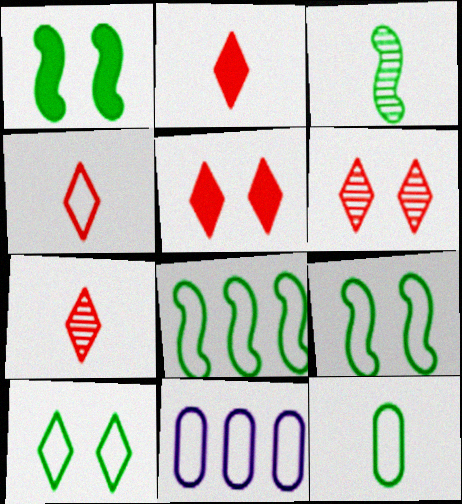[[1, 3, 8], 
[1, 7, 11], 
[2, 4, 7], 
[3, 5, 11], 
[4, 9, 11], 
[8, 10, 12]]